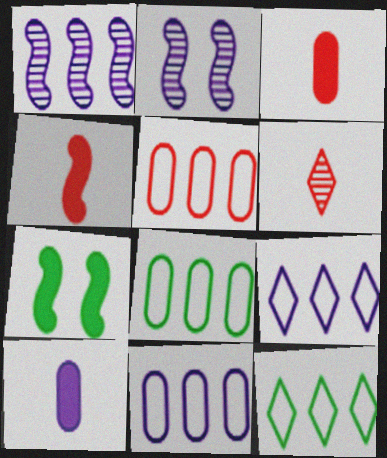[[2, 3, 12], 
[2, 9, 10], 
[5, 8, 11], 
[6, 7, 11]]